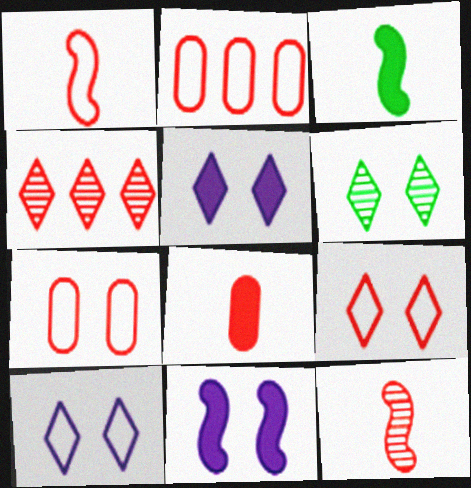[[1, 2, 9], 
[5, 6, 9], 
[6, 7, 11]]